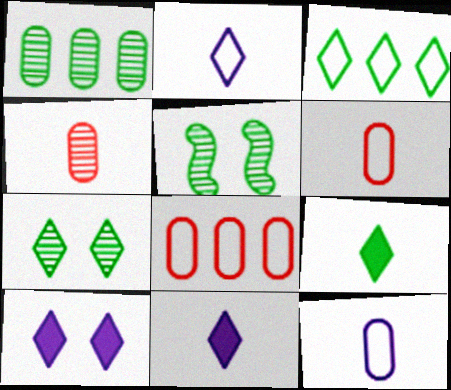[[3, 7, 9], 
[5, 8, 11]]